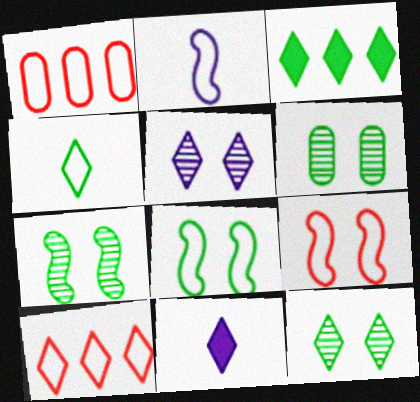[[1, 7, 11], 
[3, 4, 12], 
[6, 7, 12], 
[10, 11, 12]]